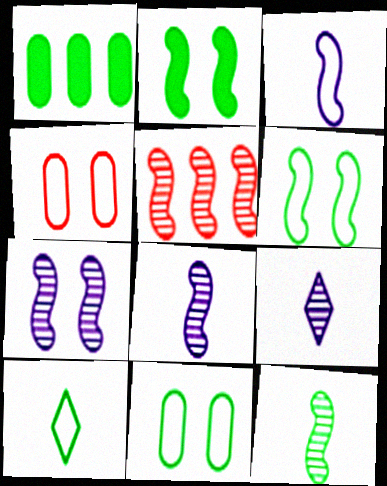[[2, 3, 5], 
[5, 7, 12]]